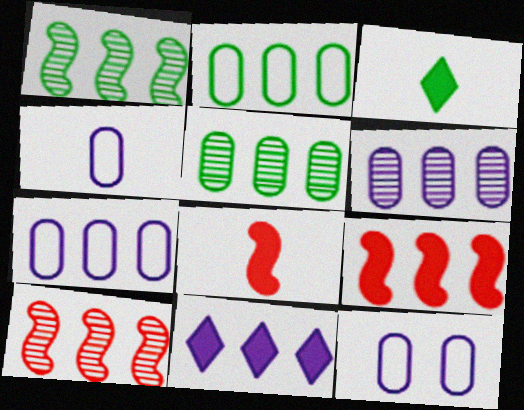[[2, 10, 11], 
[3, 10, 12], 
[4, 7, 12]]